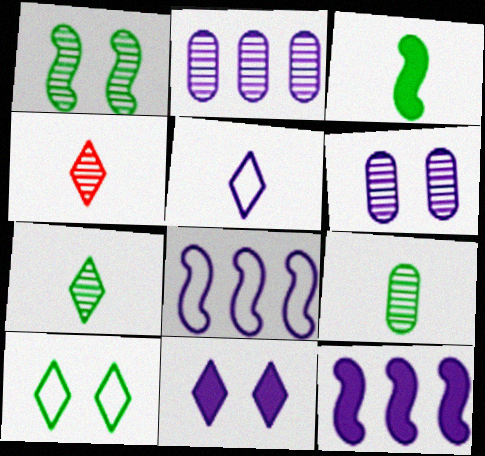[[1, 2, 4], 
[5, 6, 12]]